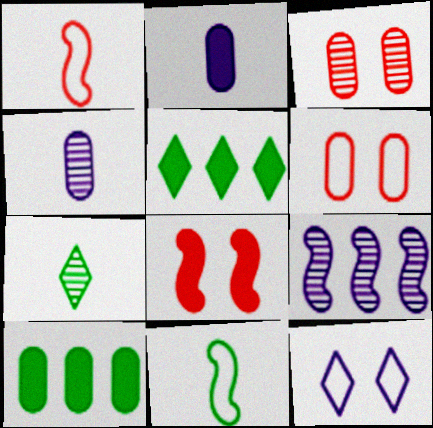[[1, 2, 7], 
[2, 5, 8], 
[2, 9, 12], 
[3, 7, 9], 
[4, 6, 10], 
[8, 9, 11]]